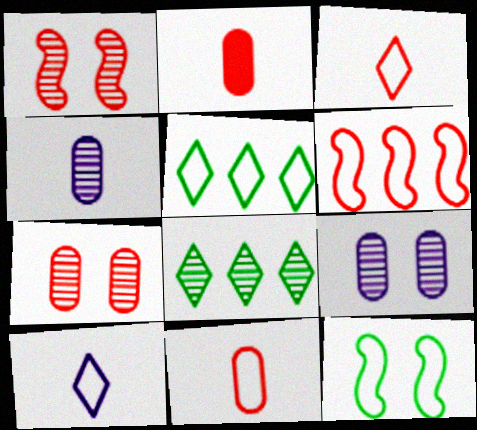[[1, 4, 8]]